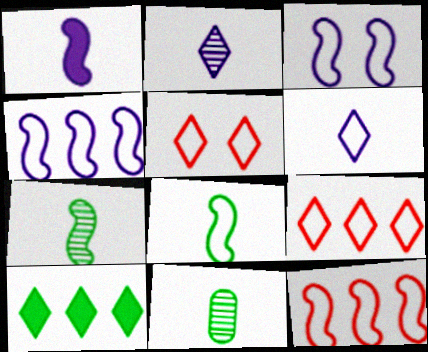[[2, 5, 10], 
[3, 8, 12]]